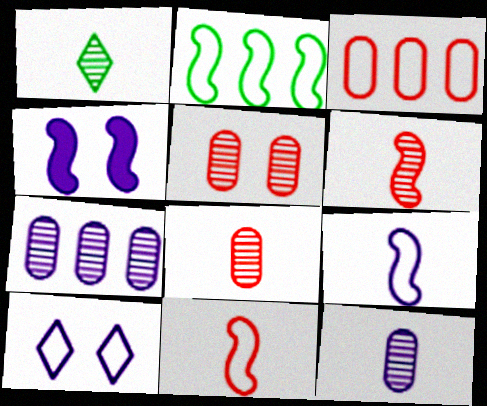[[1, 3, 4], 
[1, 6, 12], 
[2, 4, 6]]